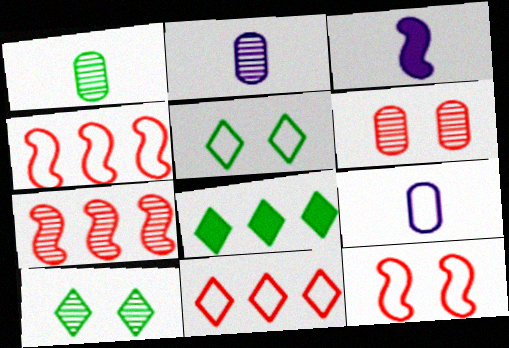[[2, 7, 10], 
[2, 8, 12], 
[4, 5, 9]]